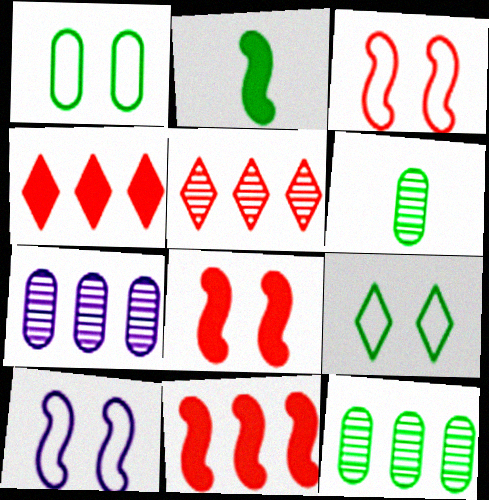[[2, 9, 12], 
[4, 6, 10]]